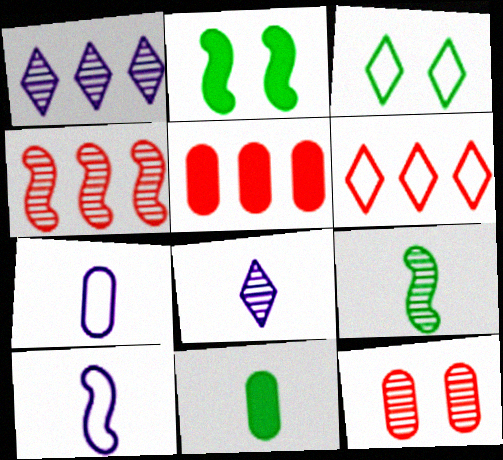[[1, 9, 12], 
[2, 4, 10], 
[4, 5, 6]]